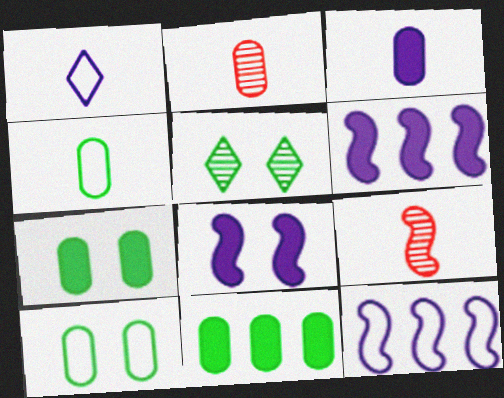[[2, 3, 4]]